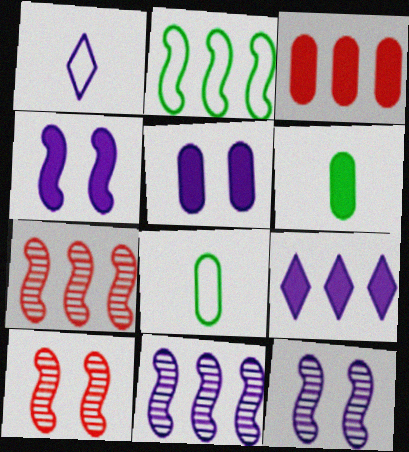[[1, 5, 11], 
[3, 5, 6], 
[8, 9, 10]]